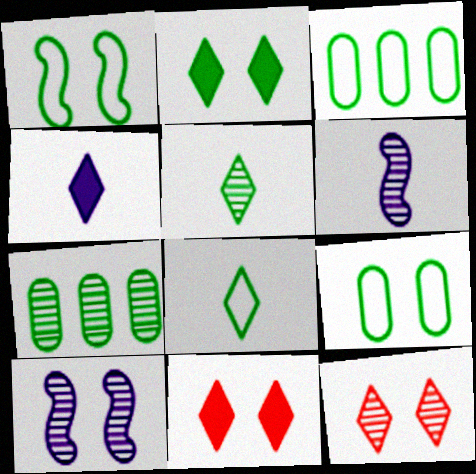[[1, 3, 8], 
[3, 6, 11], 
[6, 7, 12], 
[9, 10, 11]]